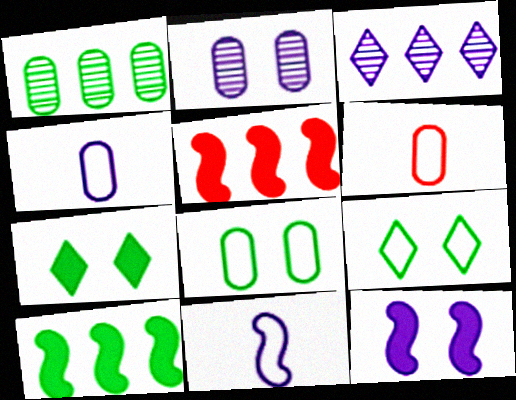[[3, 4, 12]]